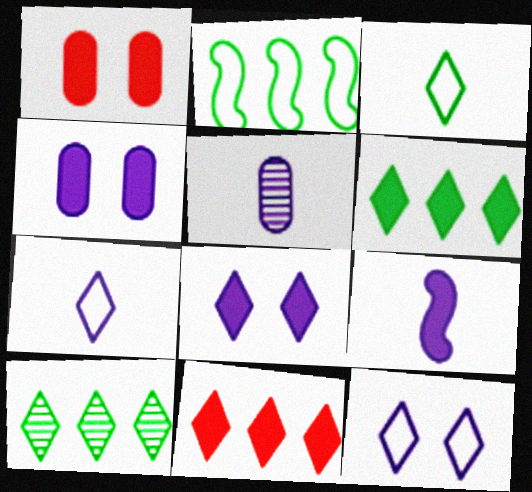[[1, 6, 9], 
[5, 7, 9]]